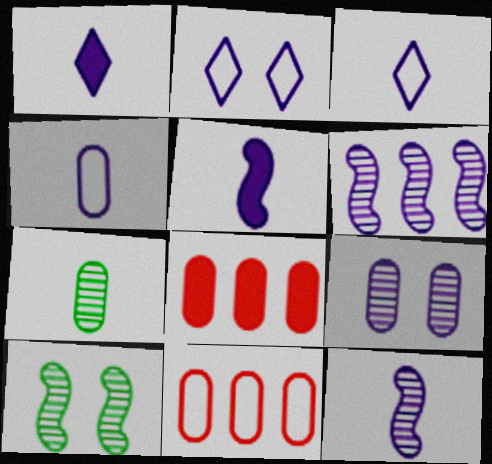[[1, 4, 12], 
[1, 10, 11], 
[3, 8, 10]]